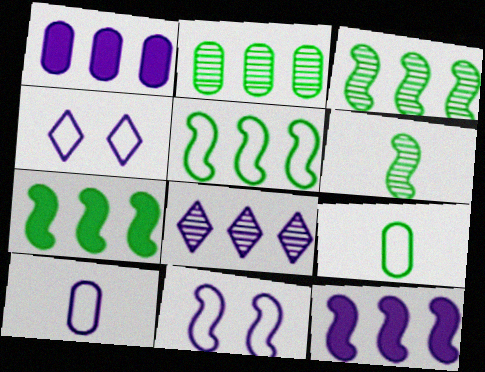[[3, 5, 7]]